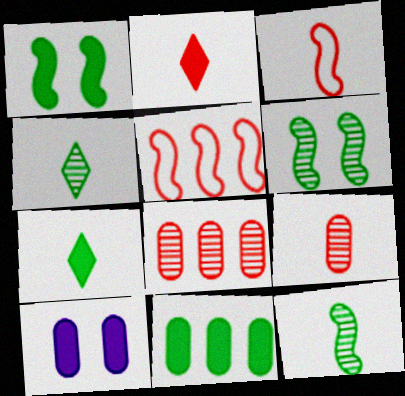[[1, 7, 11], 
[2, 3, 9], 
[4, 5, 10]]